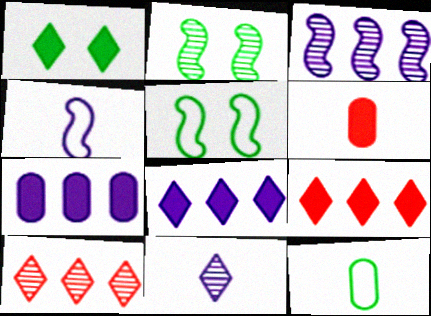[]